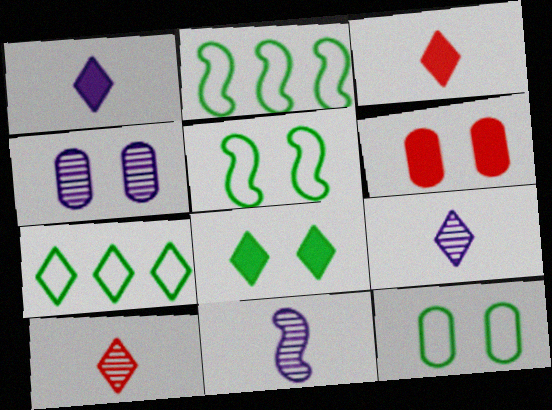[[2, 3, 4], 
[2, 6, 9], 
[4, 6, 12], 
[6, 7, 11]]